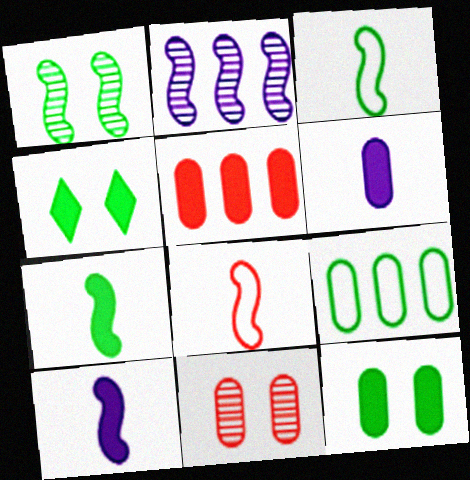[[4, 5, 10], 
[5, 6, 12], 
[6, 9, 11]]